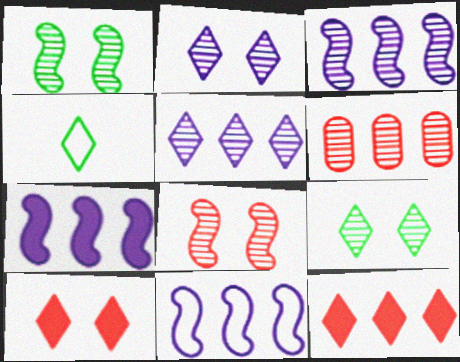[[2, 4, 12], 
[3, 7, 11], 
[4, 5, 10]]